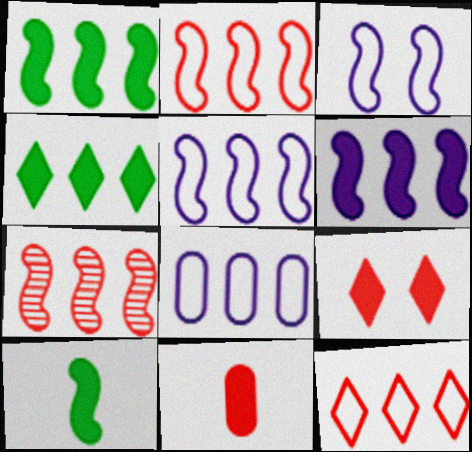[[1, 5, 7], 
[3, 7, 10], 
[4, 7, 8]]